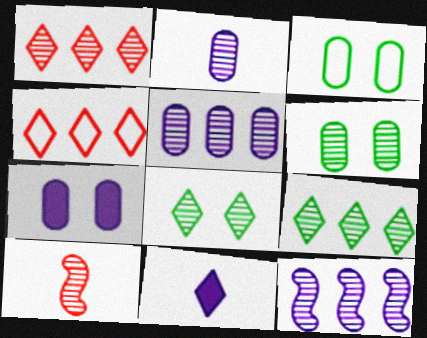[[4, 8, 11], 
[5, 8, 10]]